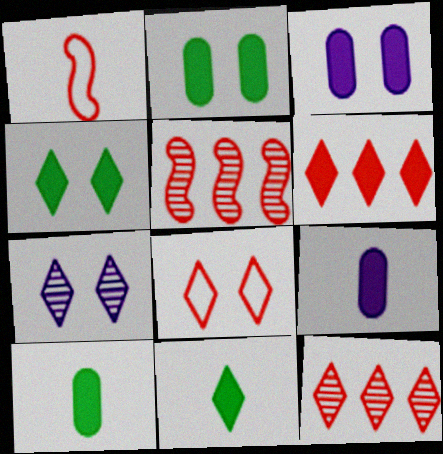[[4, 7, 8]]